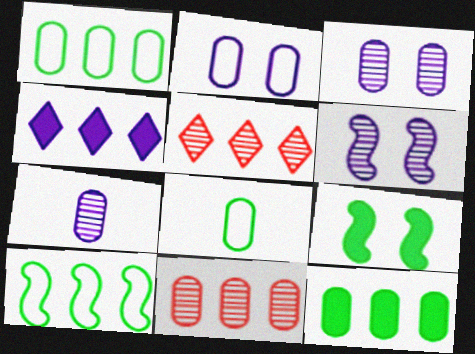[[4, 10, 11]]